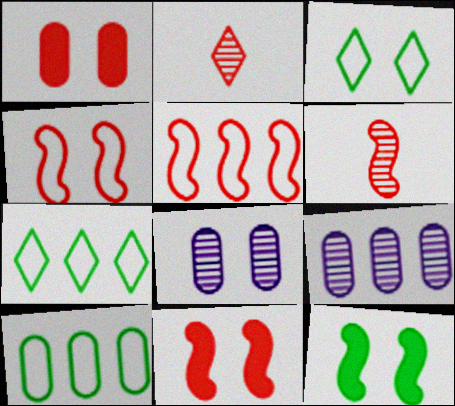[[1, 2, 5], 
[3, 8, 11], 
[5, 6, 11]]